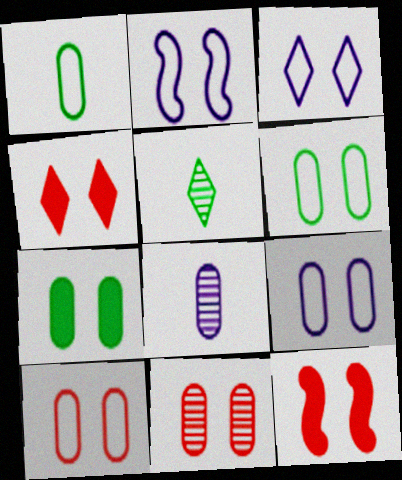[[2, 3, 9], 
[6, 9, 10], 
[7, 9, 11]]